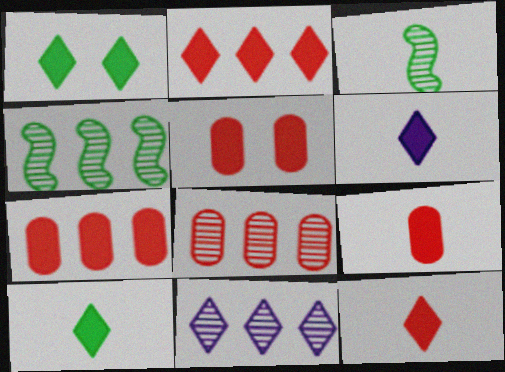[[1, 2, 6], 
[4, 8, 11], 
[5, 7, 9], 
[6, 10, 12]]